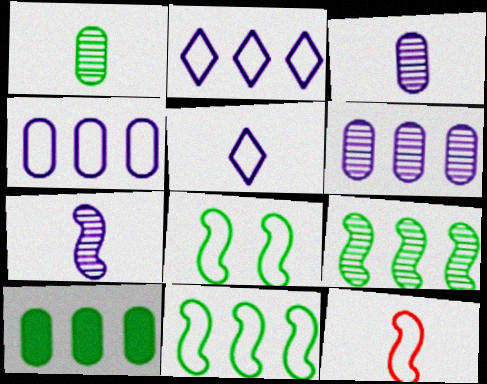[]